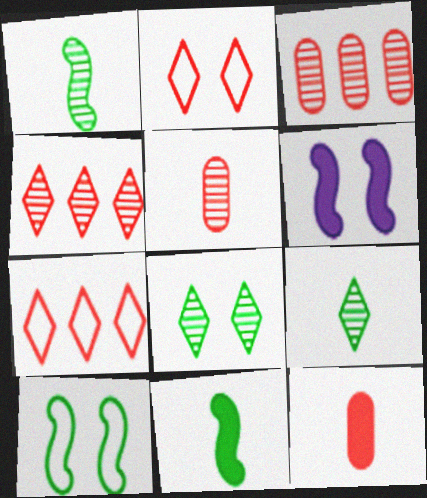[]